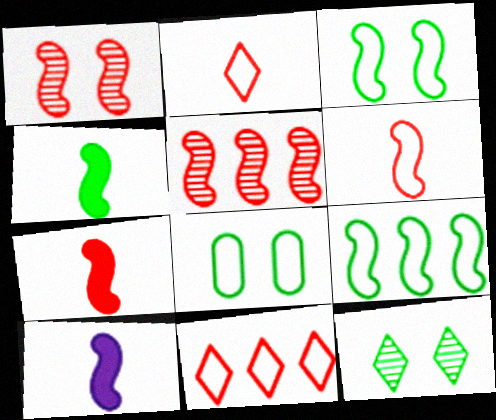[[1, 9, 10], 
[3, 5, 10], 
[4, 7, 10]]